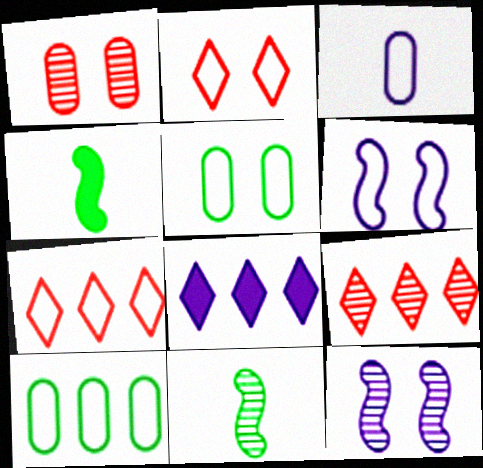[[2, 5, 6], 
[3, 8, 12]]